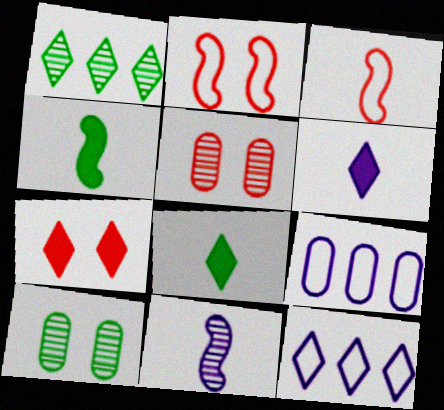[[1, 5, 11], 
[2, 5, 7], 
[3, 4, 11], 
[4, 5, 12]]